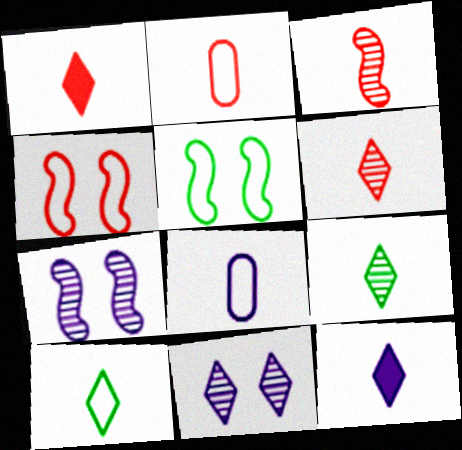[[1, 2, 3], 
[6, 10, 12]]